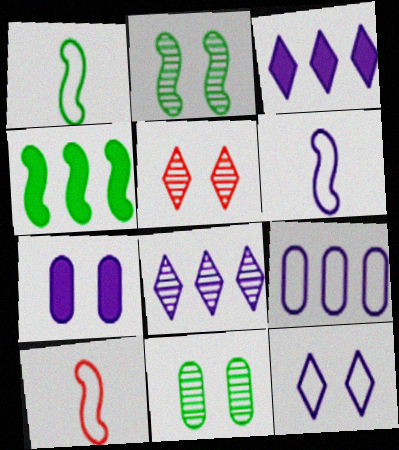[[1, 2, 4], 
[1, 6, 10], 
[3, 10, 11], 
[6, 7, 8], 
[6, 9, 12]]